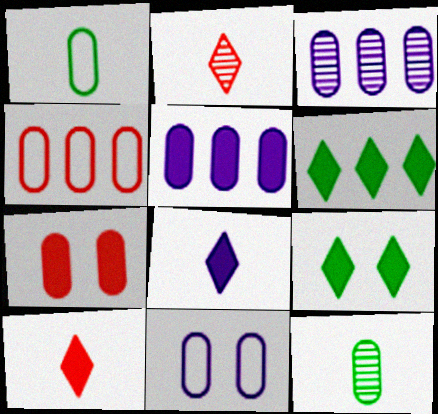[[1, 3, 7], 
[1, 4, 11]]